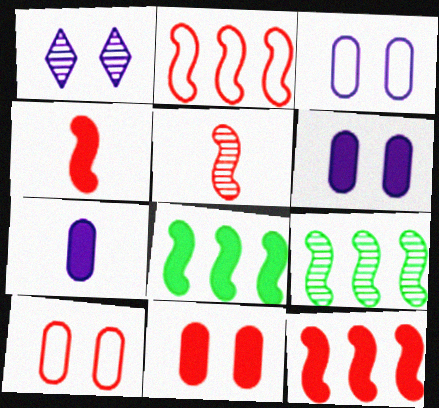[]